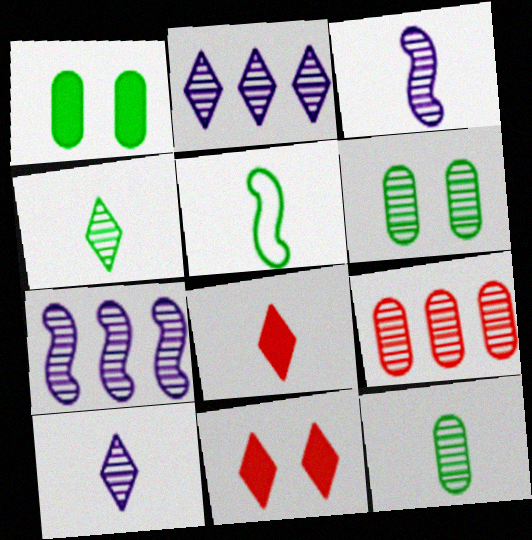[]